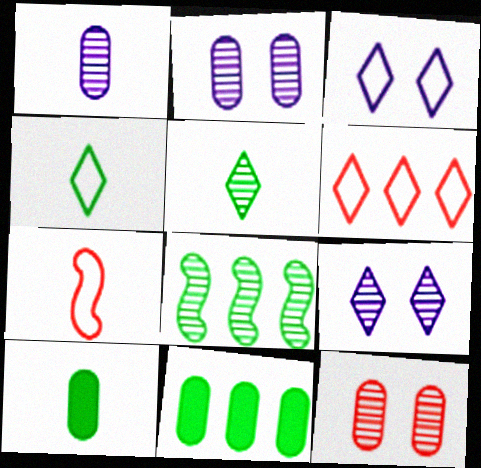[[3, 4, 6], 
[7, 9, 11]]